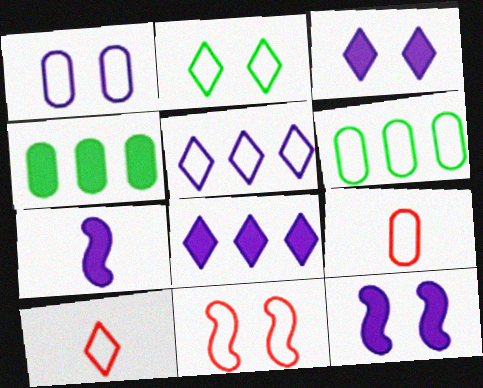[[1, 2, 11], 
[1, 6, 9], 
[2, 5, 10]]